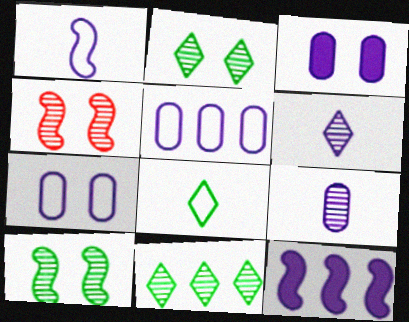[[3, 5, 9], 
[4, 9, 11], 
[6, 7, 12]]